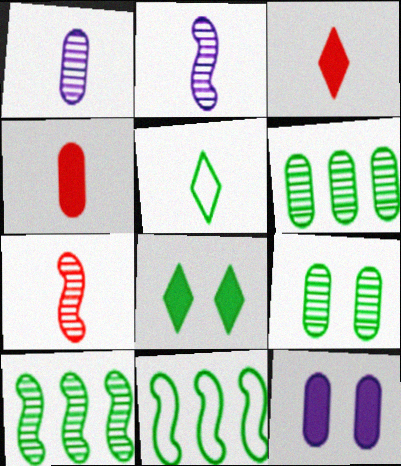[[2, 4, 5]]